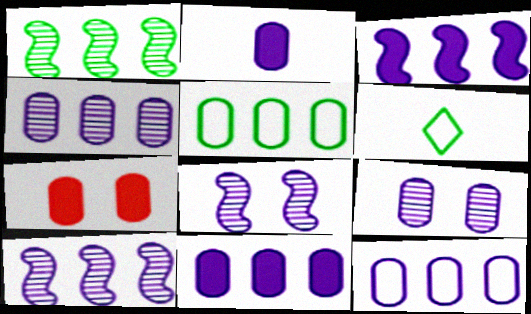[[2, 9, 12], 
[4, 11, 12], 
[6, 7, 10]]